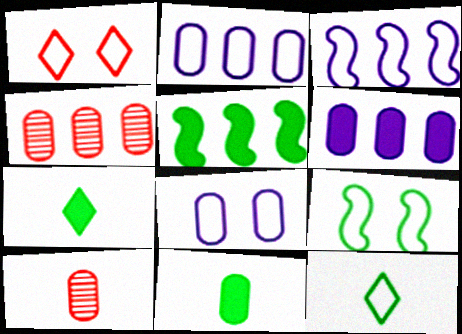[[1, 8, 9], 
[4, 8, 11]]